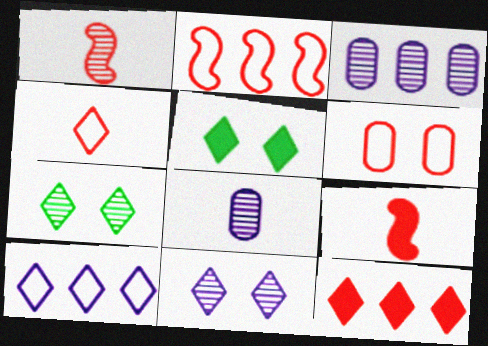[[1, 3, 7], 
[1, 6, 12], 
[2, 4, 6], 
[2, 5, 8]]